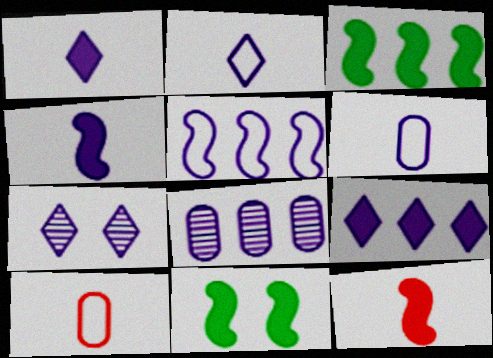[[2, 7, 9], 
[3, 7, 10], 
[5, 8, 9]]